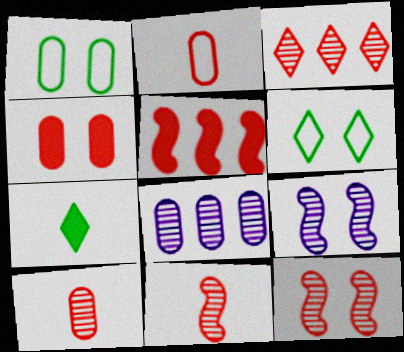[[3, 10, 12], 
[4, 6, 9]]